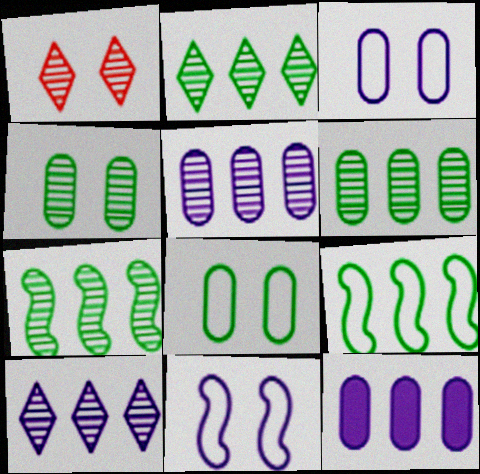[[2, 6, 7]]